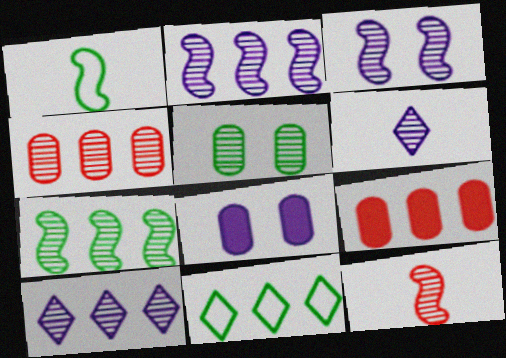[[2, 9, 11], 
[3, 7, 12], 
[4, 7, 10], 
[5, 10, 12], 
[8, 11, 12]]